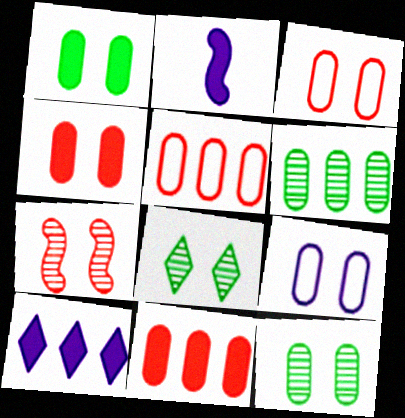[[2, 5, 8], 
[4, 9, 12]]